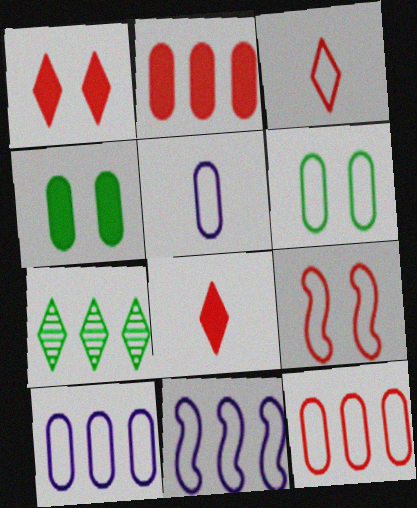[[2, 7, 11], 
[3, 6, 11], 
[3, 9, 12], 
[5, 6, 12]]